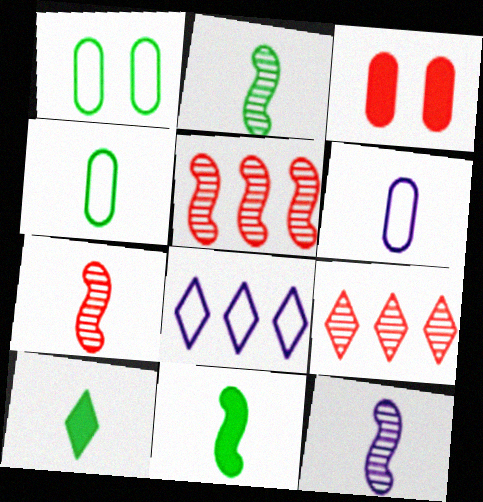[[2, 3, 8], 
[2, 4, 10], 
[2, 7, 12], 
[6, 7, 10]]